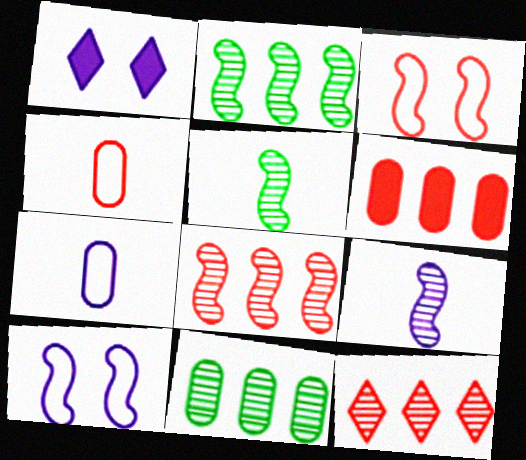[[1, 2, 4]]